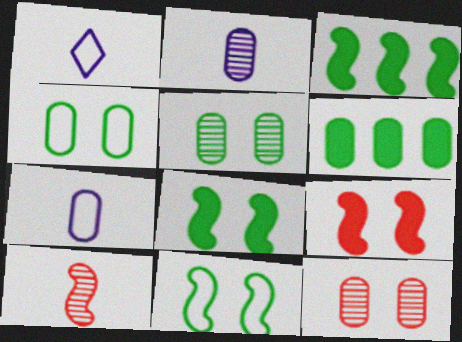[[1, 3, 12], 
[6, 7, 12]]